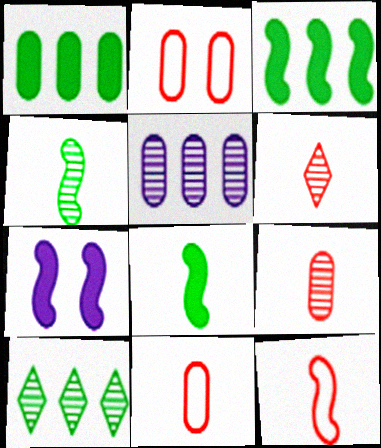[[7, 10, 11]]